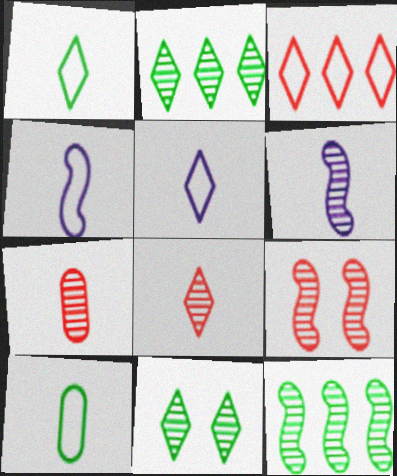[[6, 9, 12]]